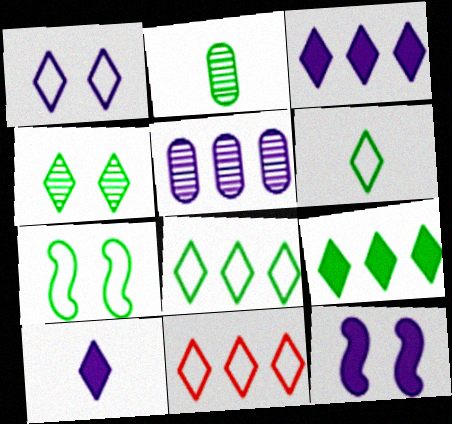[[1, 6, 11], 
[2, 7, 9], 
[2, 11, 12], 
[4, 6, 9], 
[4, 10, 11]]